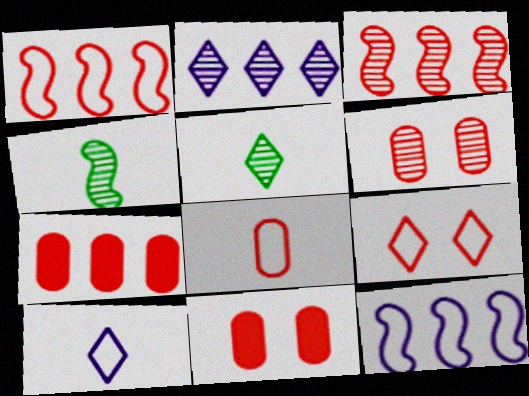[[1, 8, 9], 
[2, 4, 6], 
[5, 11, 12], 
[6, 7, 8]]